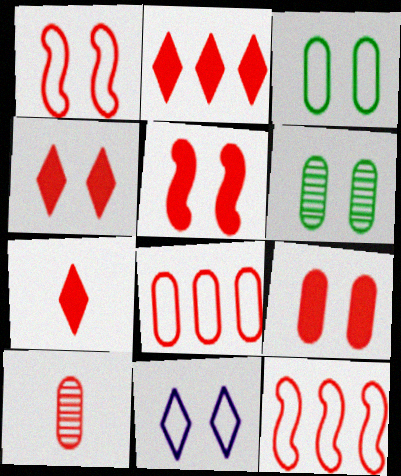[[1, 2, 10], 
[1, 3, 11], 
[2, 4, 7], 
[4, 5, 9], 
[4, 10, 12], 
[5, 6, 11], 
[8, 9, 10]]